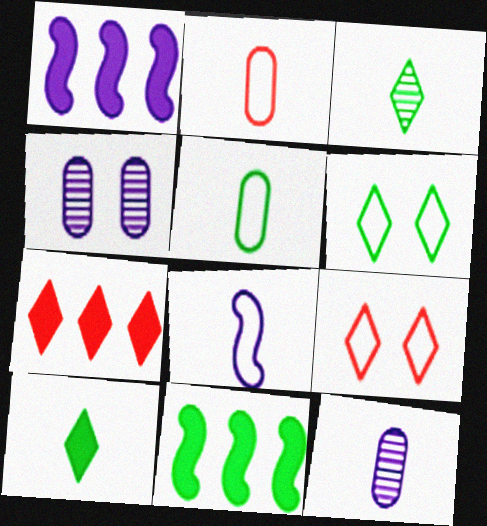[[9, 11, 12]]